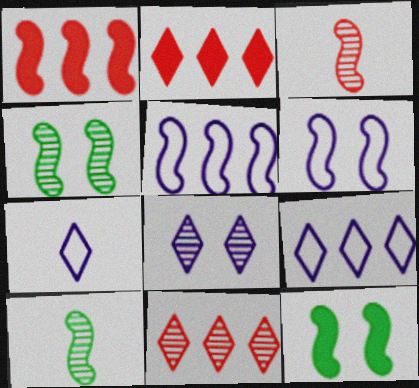[[1, 6, 10], 
[3, 5, 12]]